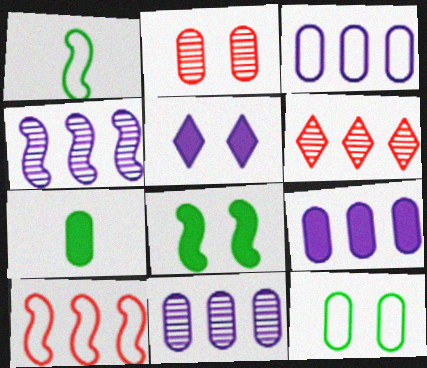[[2, 3, 7], 
[3, 9, 11]]